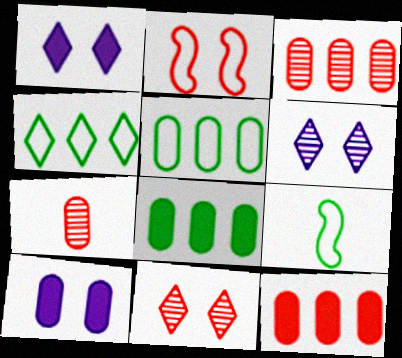[[1, 3, 9], 
[5, 7, 10], 
[6, 9, 12]]